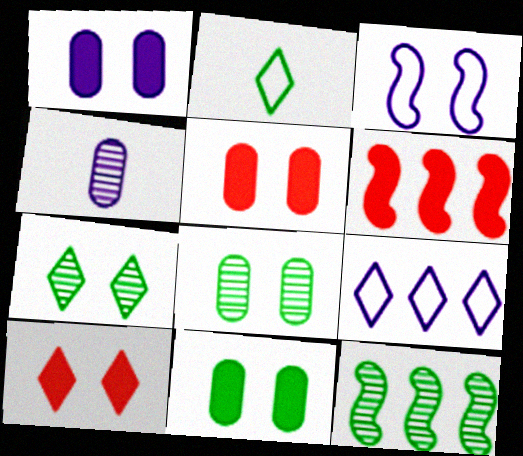[[1, 5, 11], 
[2, 11, 12], 
[3, 5, 7], 
[3, 8, 10]]